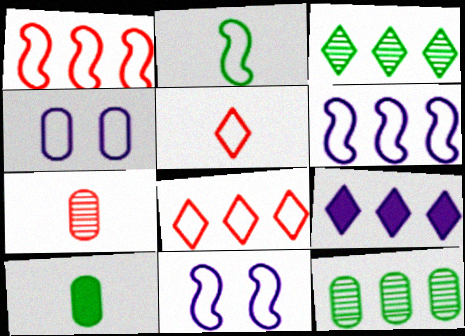[[1, 2, 11], 
[1, 9, 12], 
[2, 4, 8], 
[3, 8, 9]]